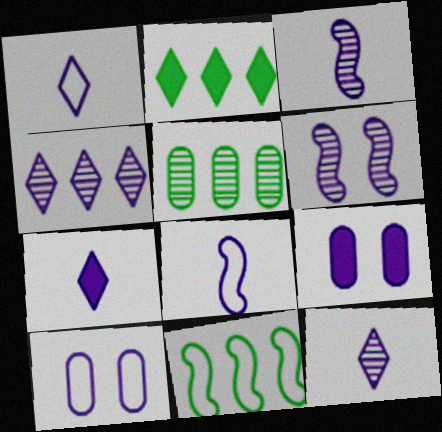[[1, 7, 12], 
[2, 5, 11], 
[4, 8, 9]]